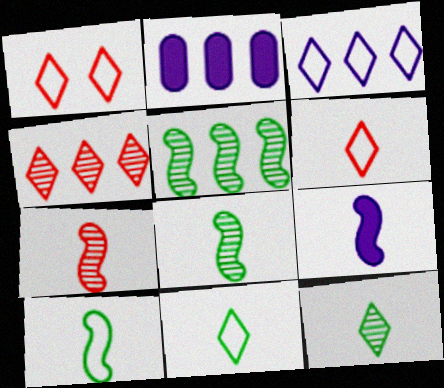[[1, 2, 8], 
[1, 3, 11], 
[7, 9, 10]]